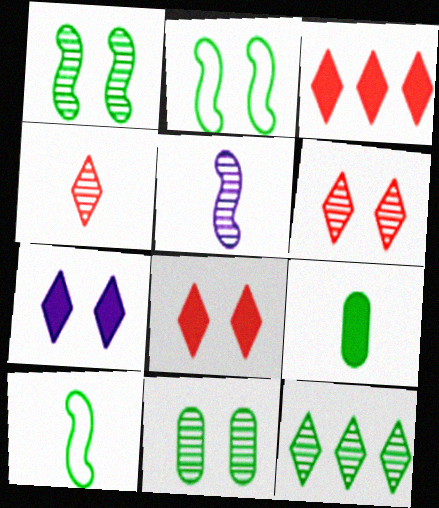[[2, 9, 12]]